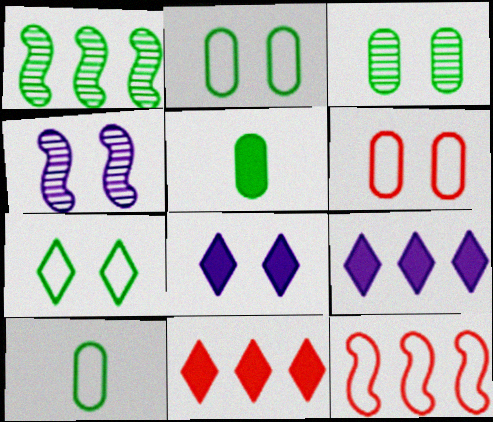[[1, 5, 7], 
[4, 10, 11]]